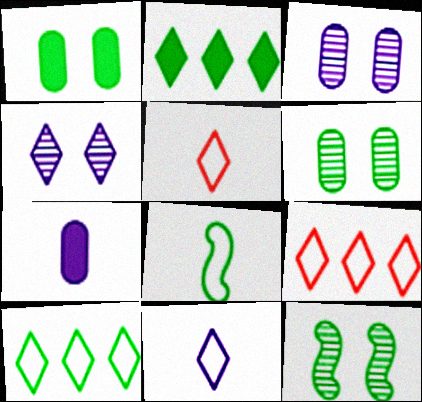[[2, 4, 5], 
[2, 6, 8], 
[7, 9, 12]]